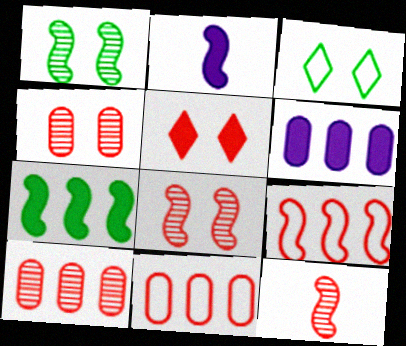[[1, 2, 9], 
[2, 3, 10], 
[3, 6, 12], 
[5, 11, 12]]